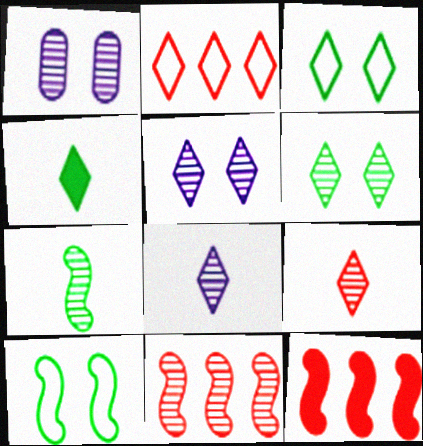[[2, 4, 5]]